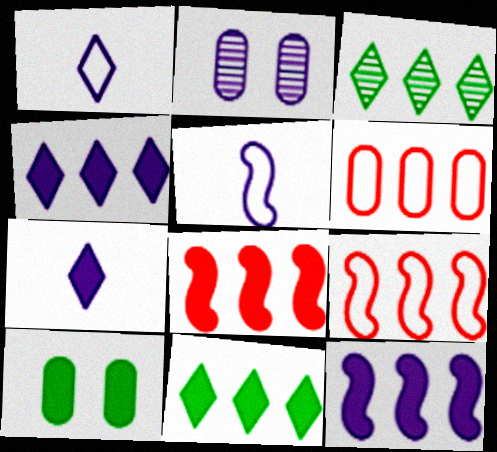[[1, 2, 12], 
[2, 4, 5], 
[3, 6, 12], 
[7, 8, 10]]